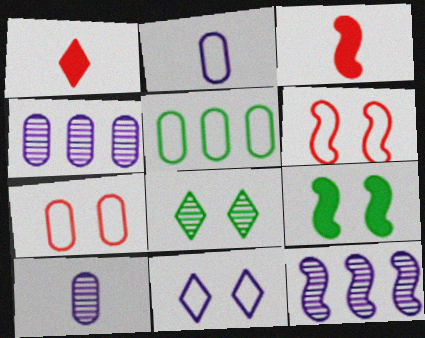[[2, 5, 7]]